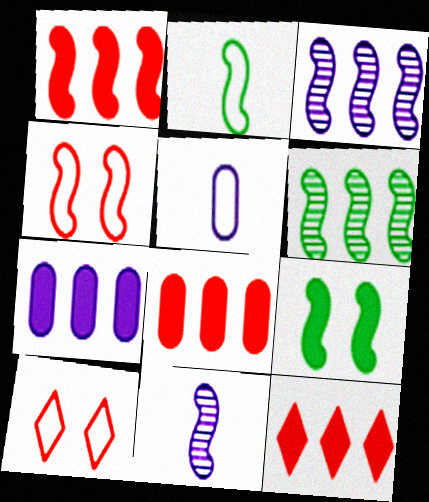[[1, 8, 12], 
[2, 6, 9]]